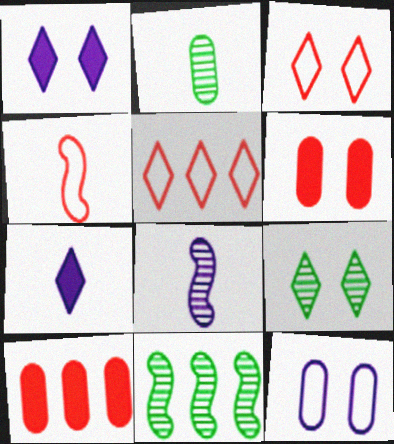[[1, 3, 9], 
[2, 4, 7], 
[2, 9, 11], 
[2, 10, 12], 
[5, 7, 9]]